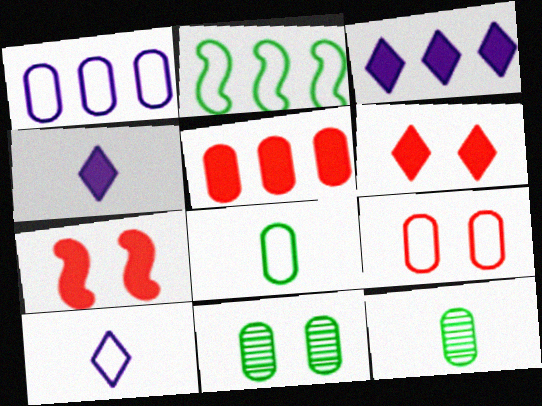[[1, 8, 9], 
[2, 9, 10]]